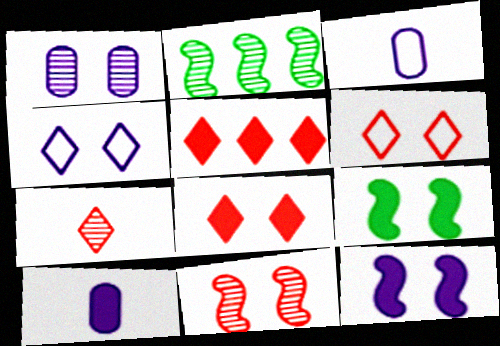[[1, 2, 7], 
[1, 4, 12], 
[1, 6, 9], 
[2, 3, 8], 
[2, 6, 10], 
[5, 6, 7], 
[5, 9, 10]]